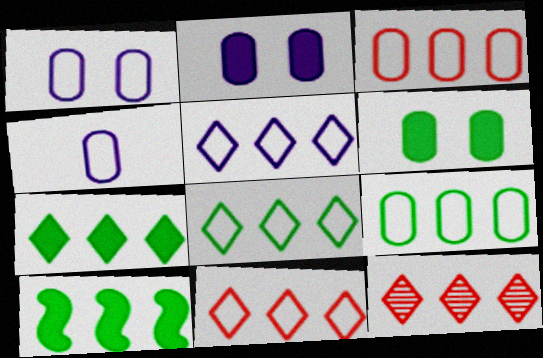[[5, 7, 12], 
[5, 8, 11]]